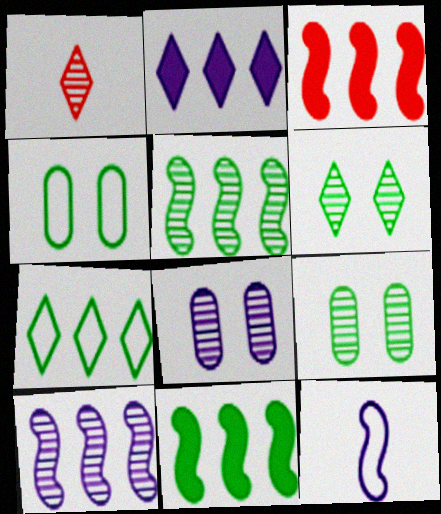[[1, 5, 8], 
[1, 9, 10], 
[2, 8, 12]]